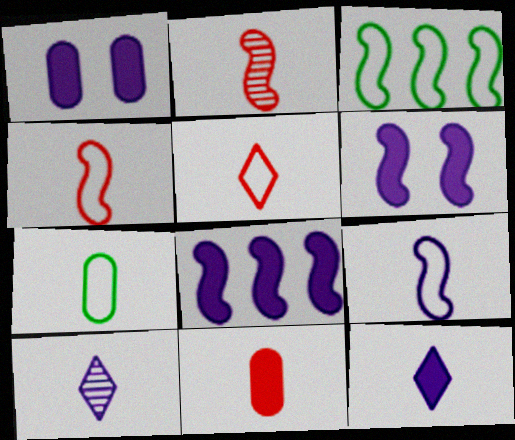[[1, 8, 12], 
[2, 3, 6], 
[2, 5, 11], 
[2, 7, 12], 
[5, 7, 9]]